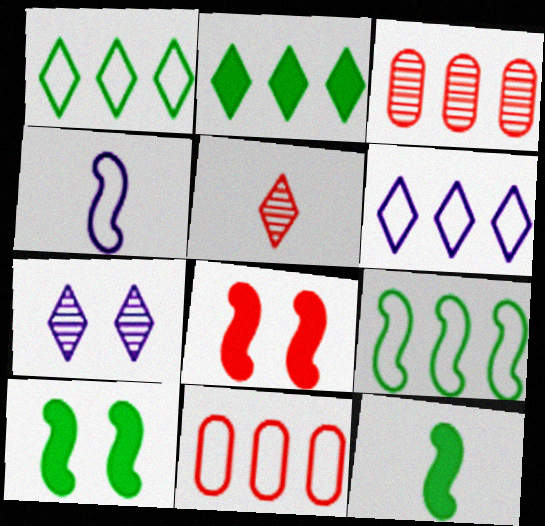[[5, 8, 11], 
[6, 9, 11], 
[7, 11, 12]]